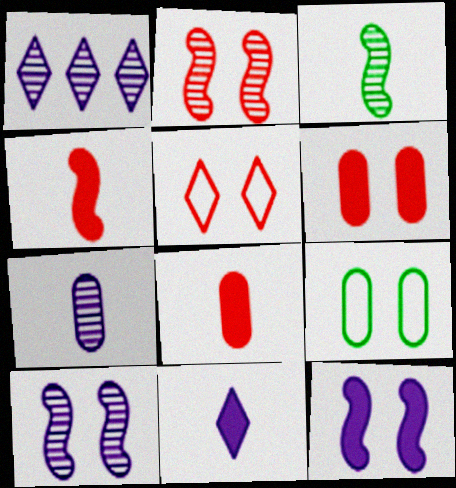[[1, 4, 9], 
[1, 7, 10], 
[2, 5, 6]]